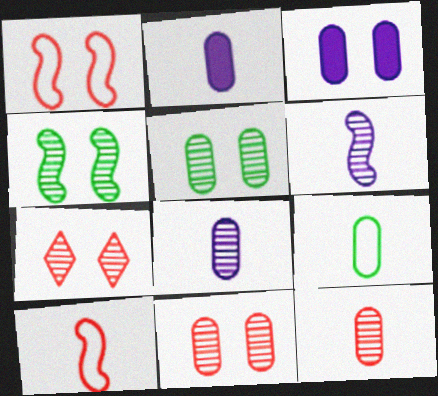[[2, 9, 12]]